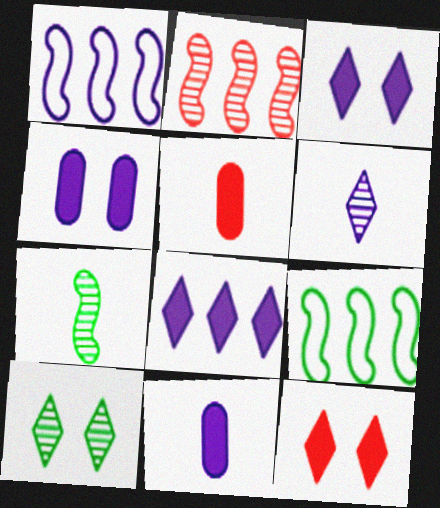[[1, 4, 6], 
[1, 5, 10]]